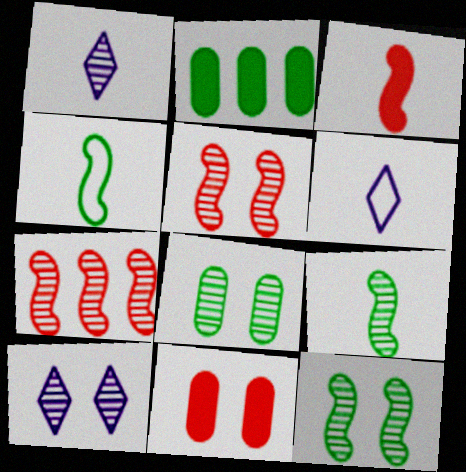[[1, 7, 8], 
[2, 5, 6], 
[5, 8, 10]]